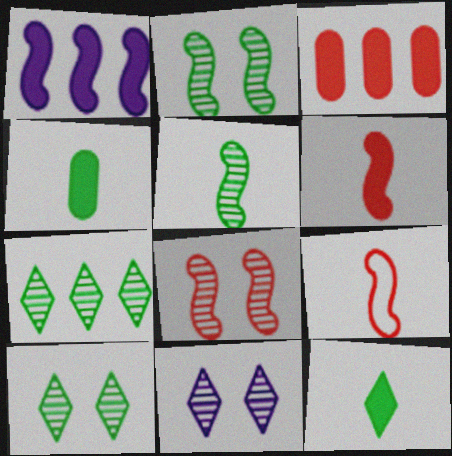[[1, 2, 9]]